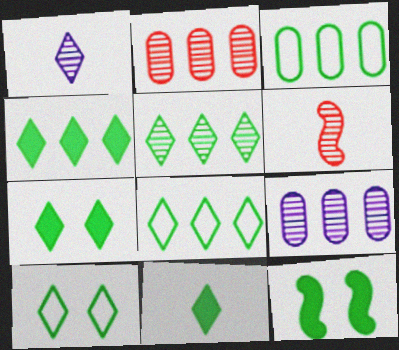[[4, 5, 8], 
[4, 7, 11], 
[5, 10, 11]]